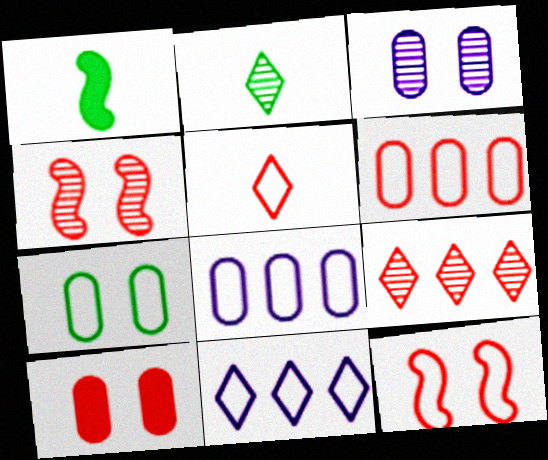[[3, 7, 10], 
[5, 6, 12]]